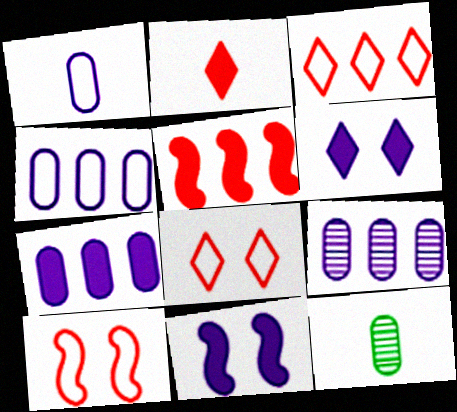[[3, 11, 12], 
[4, 7, 9]]